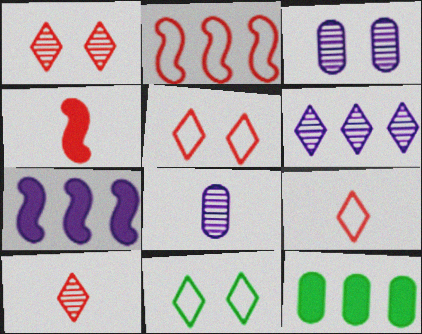[[2, 6, 12]]